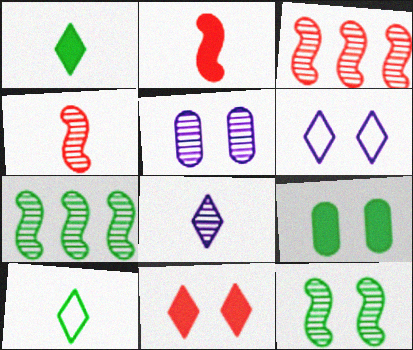[[7, 9, 10]]